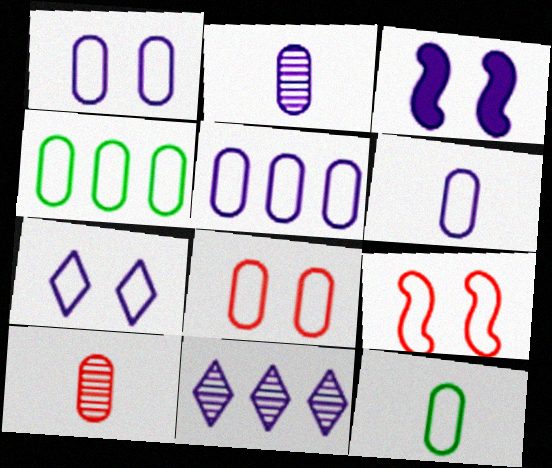[[1, 5, 6], 
[3, 6, 11], 
[4, 6, 8], 
[5, 8, 12]]